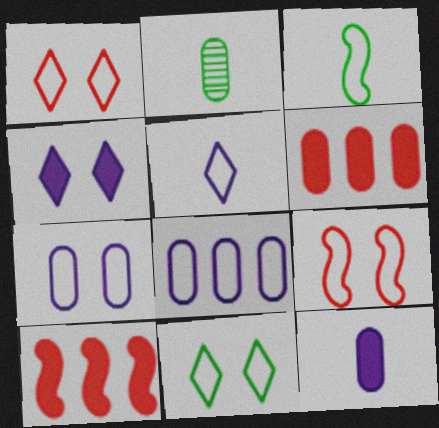[[1, 3, 8], 
[2, 6, 7], 
[7, 9, 11]]